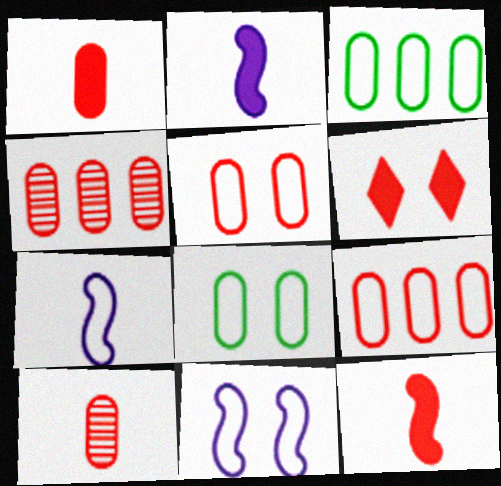[[1, 4, 5]]